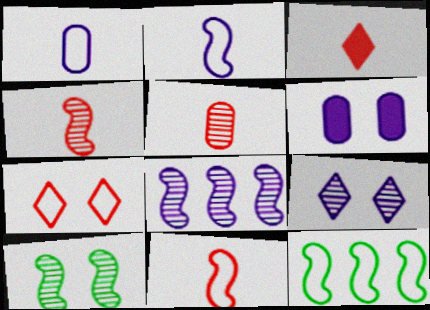[[1, 7, 12], 
[3, 5, 11], 
[4, 8, 10], 
[6, 7, 10]]